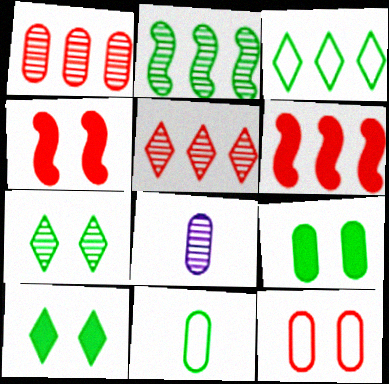[[2, 10, 11], 
[3, 4, 8]]